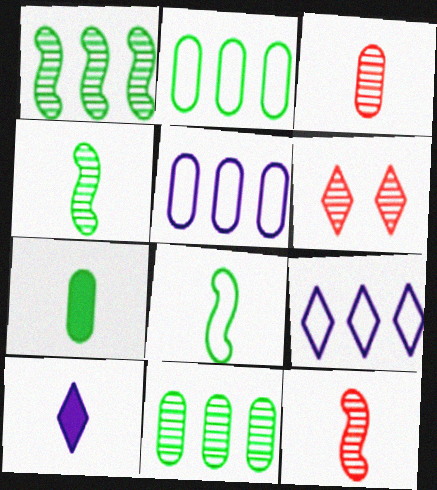[[3, 8, 10]]